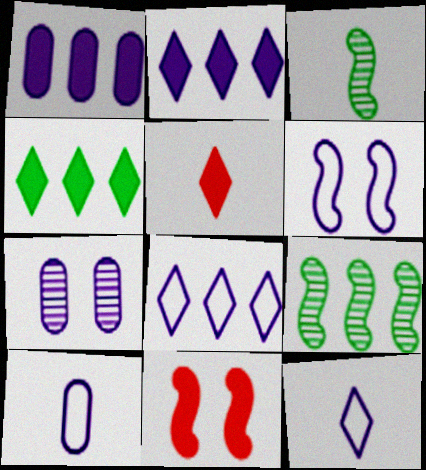[[1, 7, 10], 
[3, 5, 10], 
[6, 8, 10]]